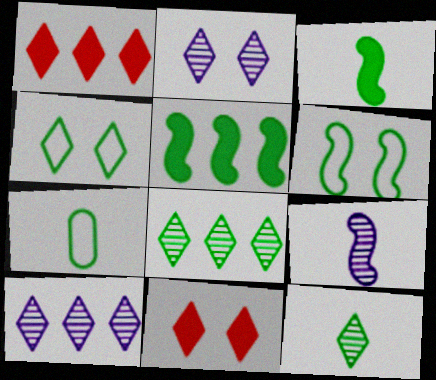[[2, 4, 11], 
[3, 7, 12]]